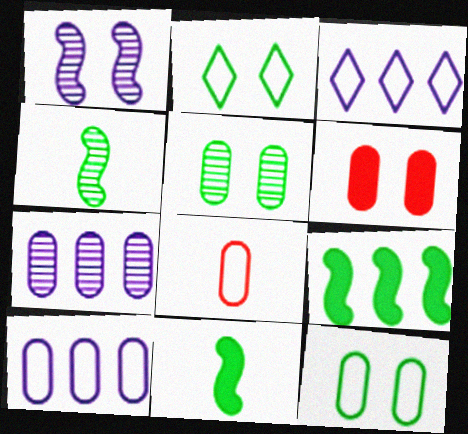[[1, 2, 6], 
[3, 4, 6], 
[8, 10, 12]]